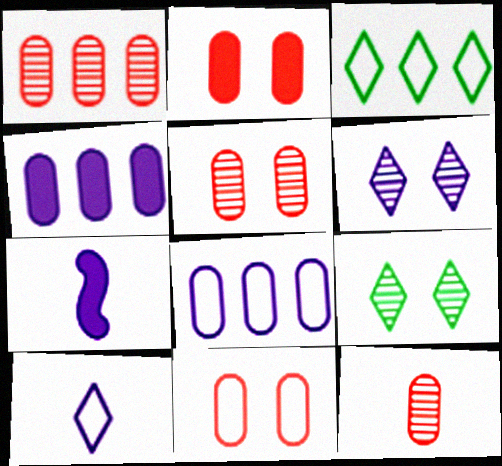[[1, 5, 12], 
[2, 5, 11], 
[3, 5, 7], 
[6, 7, 8]]